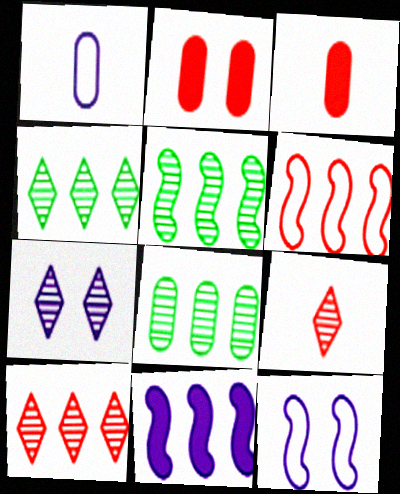[[1, 2, 8], 
[1, 7, 11], 
[2, 6, 9], 
[3, 4, 12], 
[4, 5, 8], 
[4, 7, 9], 
[5, 6, 11]]